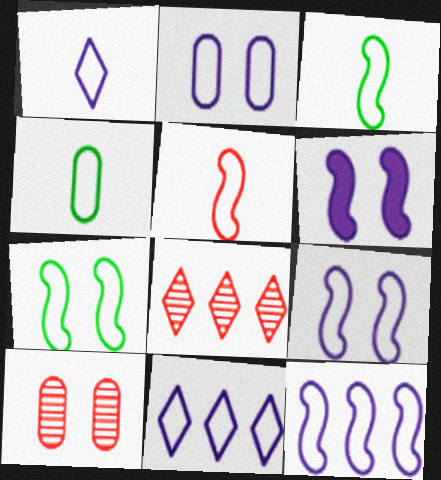[[1, 2, 12], 
[1, 4, 5], 
[4, 6, 8], 
[5, 7, 12]]